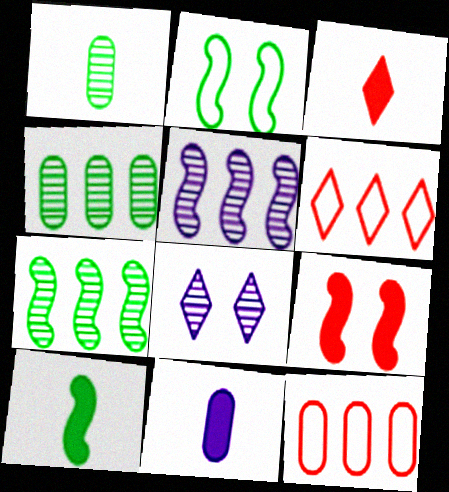[[2, 7, 10], 
[3, 10, 11], 
[8, 10, 12]]